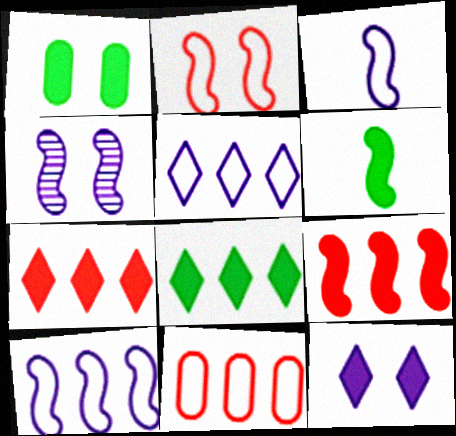[[1, 6, 8]]